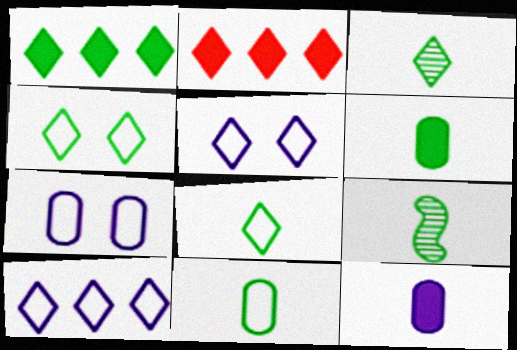[[1, 3, 4], 
[2, 3, 5], 
[2, 7, 9], 
[6, 8, 9]]